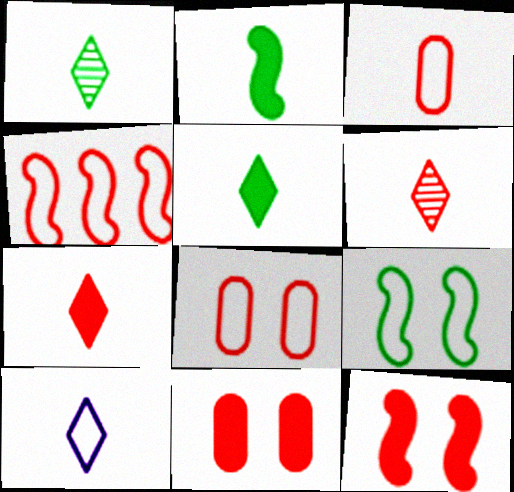[[1, 7, 10], 
[4, 6, 11], 
[5, 6, 10]]